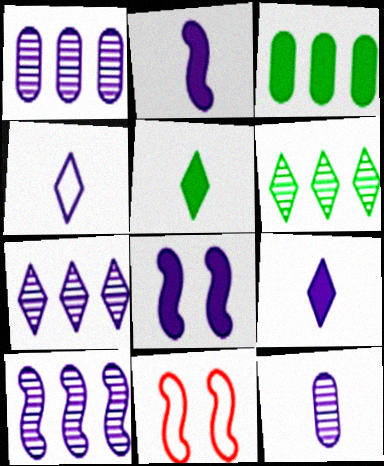[[1, 4, 8], 
[1, 5, 11], 
[1, 7, 10], 
[2, 4, 12]]